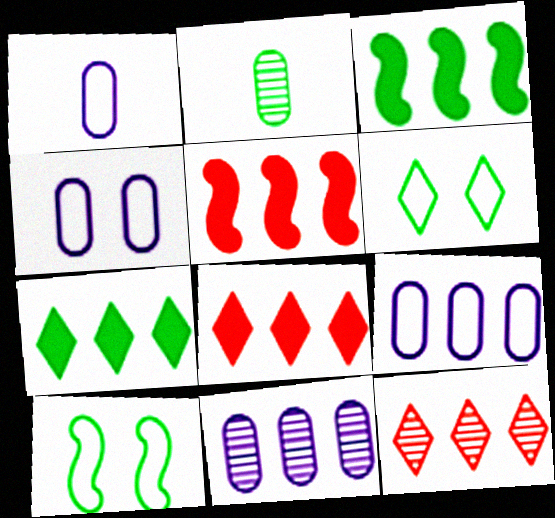[[1, 4, 9], 
[2, 3, 6], 
[2, 7, 10], 
[3, 9, 12]]